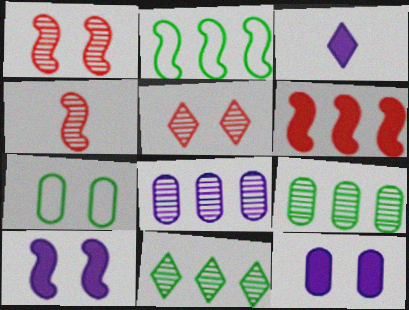[[2, 4, 10], 
[5, 7, 10]]